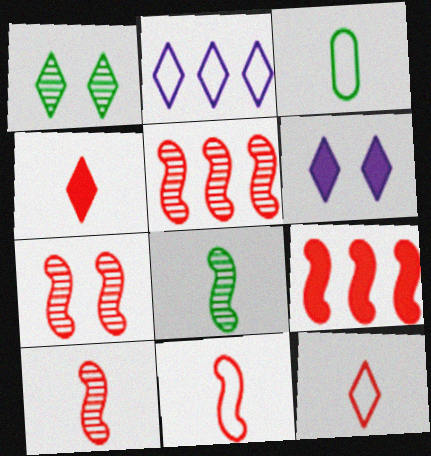[[1, 2, 4], 
[3, 5, 6], 
[5, 7, 10], 
[7, 9, 11]]